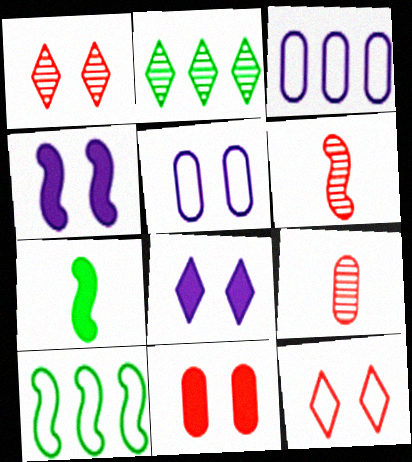[[1, 3, 7], 
[4, 6, 10], 
[8, 9, 10]]